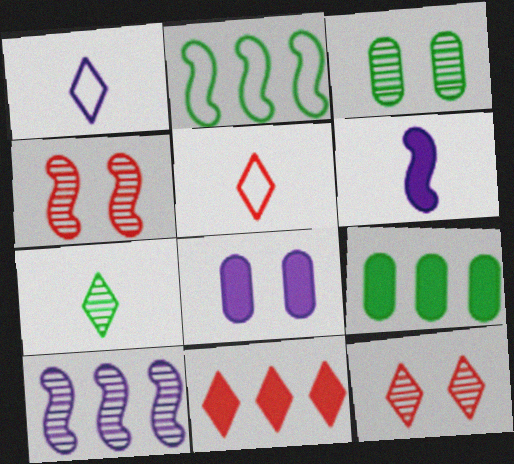[[1, 4, 9], 
[1, 8, 10], 
[2, 4, 6], 
[5, 11, 12]]